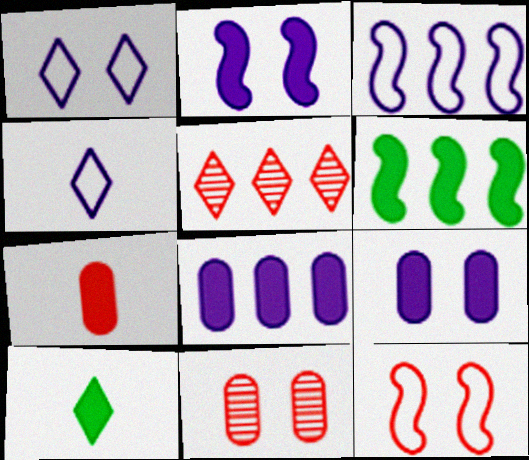[[1, 5, 10], 
[3, 10, 11], 
[4, 6, 11], 
[5, 7, 12]]